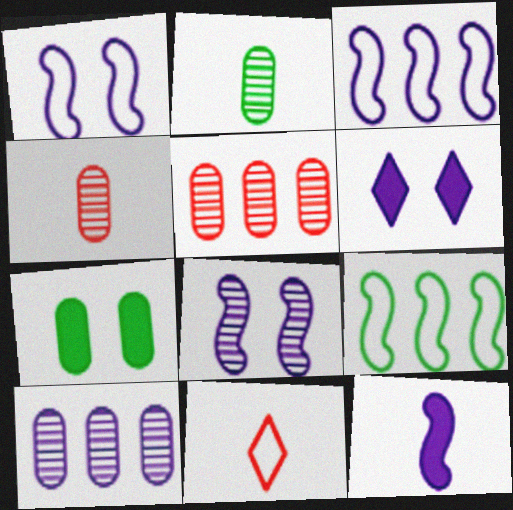[[2, 11, 12], 
[3, 8, 12], 
[4, 6, 9]]